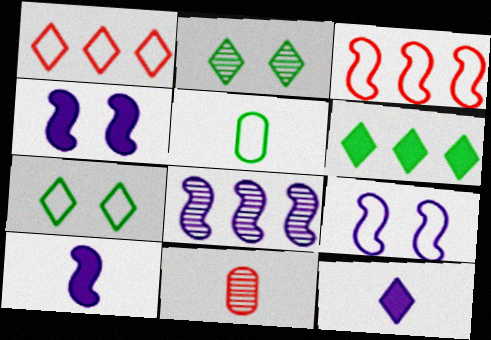[[1, 2, 12], 
[1, 5, 9], 
[2, 8, 11], 
[6, 9, 11], 
[8, 9, 10]]